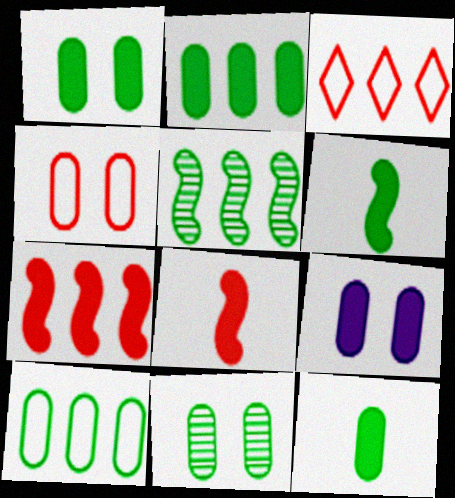[[1, 2, 12], 
[4, 9, 11], 
[10, 11, 12]]